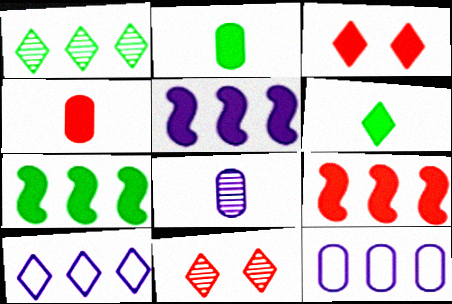[[1, 9, 12], 
[2, 3, 5], 
[3, 4, 9], 
[5, 7, 9], 
[6, 10, 11]]